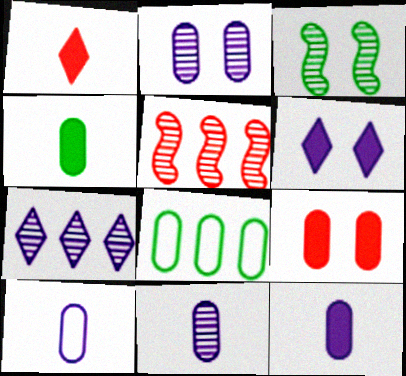[[8, 9, 11], 
[10, 11, 12]]